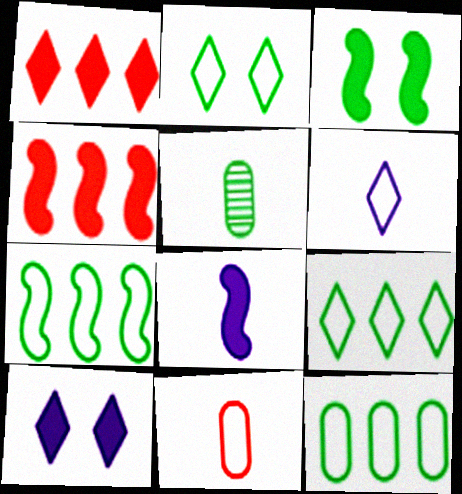[[3, 4, 8], 
[3, 5, 9], 
[7, 9, 12]]